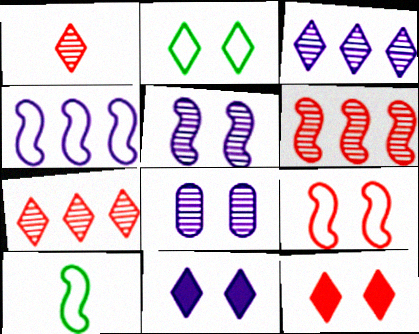[[4, 9, 10]]